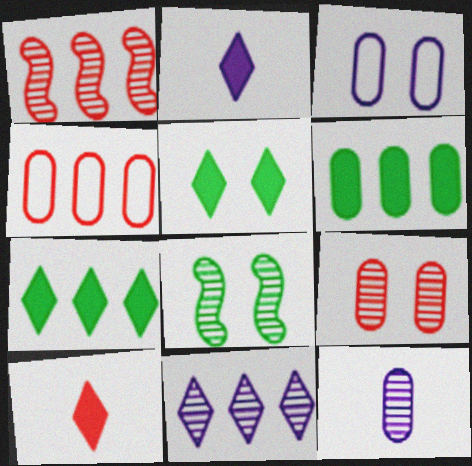[[2, 4, 8]]